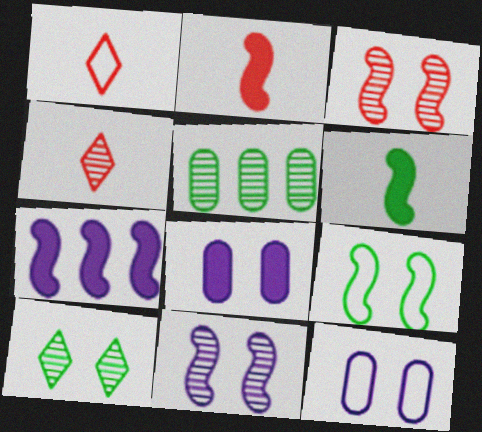[[4, 5, 11]]